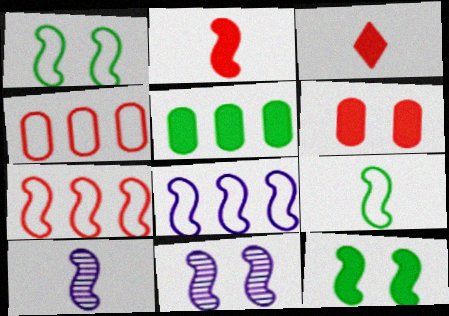[[2, 9, 10], 
[7, 10, 12]]